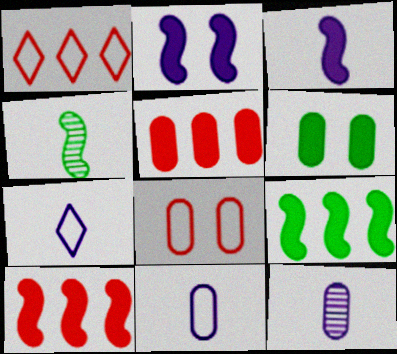[[3, 7, 12]]